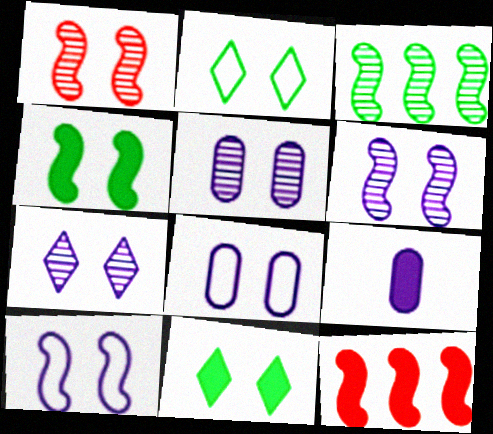[[1, 4, 10], 
[1, 8, 11], 
[5, 6, 7], 
[9, 11, 12]]